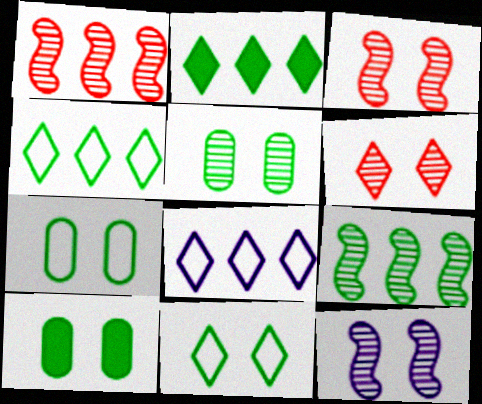[[5, 6, 12], 
[5, 7, 10]]